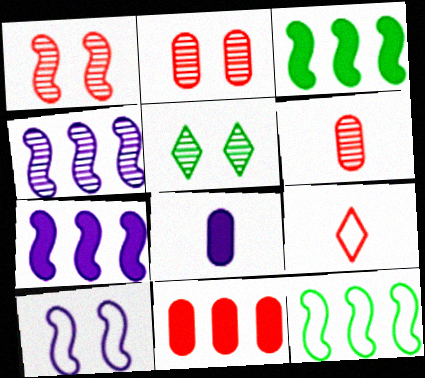[[1, 9, 11], 
[4, 5, 6]]